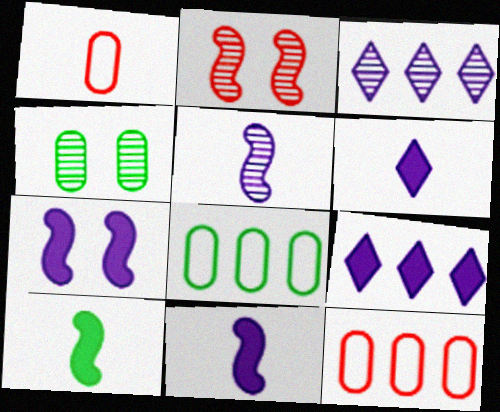[[2, 6, 8]]